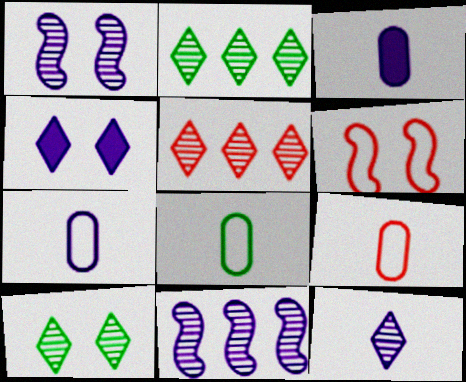[[2, 3, 6], 
[4, 7, 11], 
[5, 10, 12], 
[7, 8, 9]]